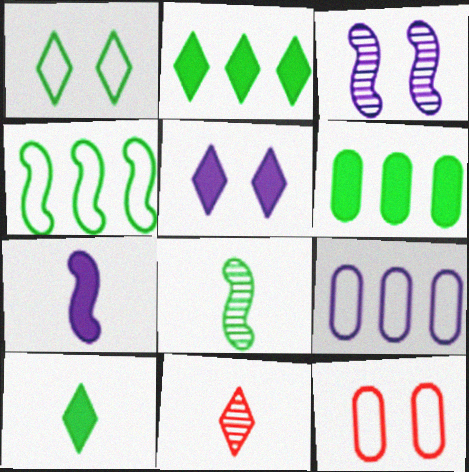[[1, 6, 8]]